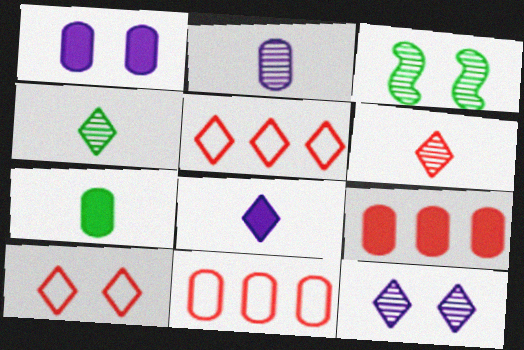[[1, 3, 10], 
[1, 7, 9], 
[3, 8, 11]]